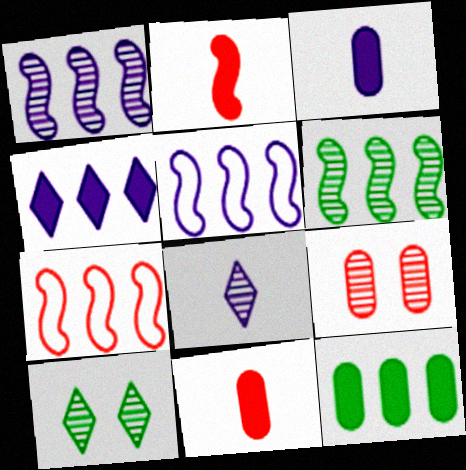[[3, 7, 10], 
[5, 10, 11], 
[6, 8, 9]]